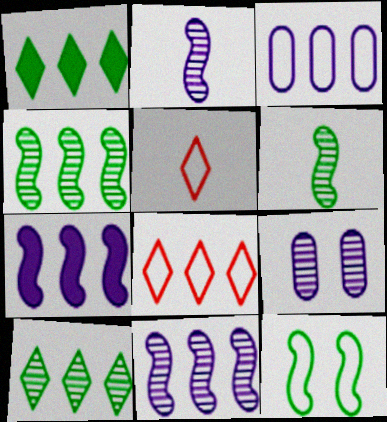[[3, 5, 12]]